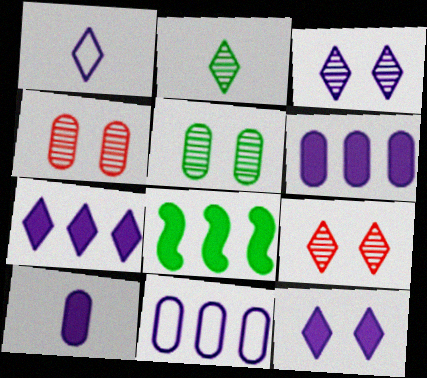[[1, 3, 7], 
[1, 4, 8]]